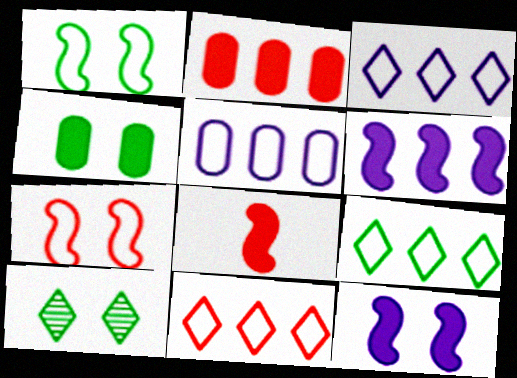[[1, 4, 10], 
[3, 9, 11], 
[5, 8, 10]]